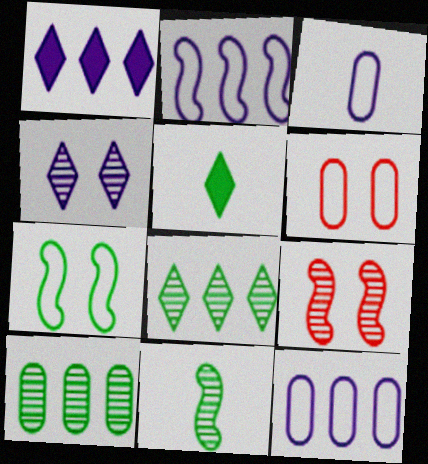[[1, 6, 11], 
[5, 7, 10], 
[5, 9, 12]]